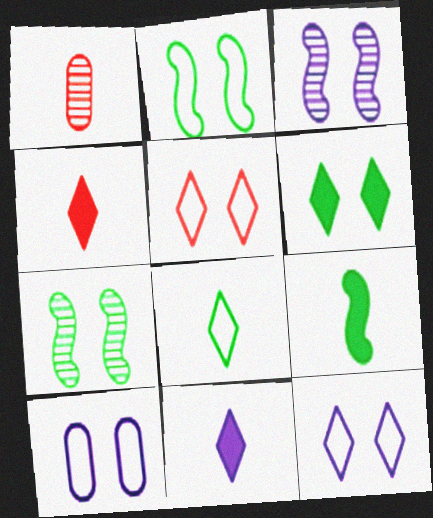[[2, 5, 10]]